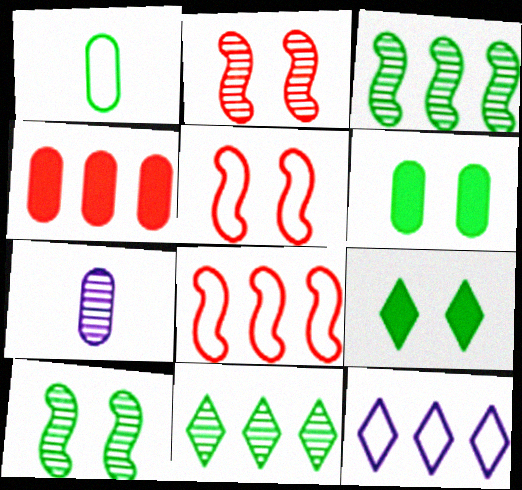[[1, 3, 9], 
[1, 5, 12], 
[2, 7, 11], 
[3, 4, 12], 
[7, 8, 9]]